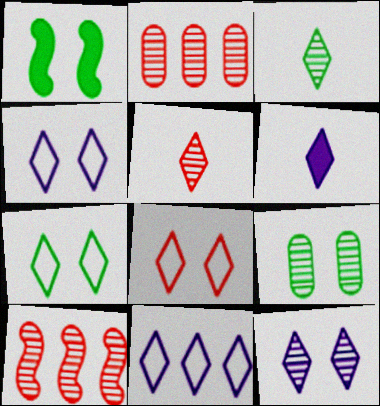[[1, 7, 9], 
[4, 7, 8], 
[6, 11, 12]]